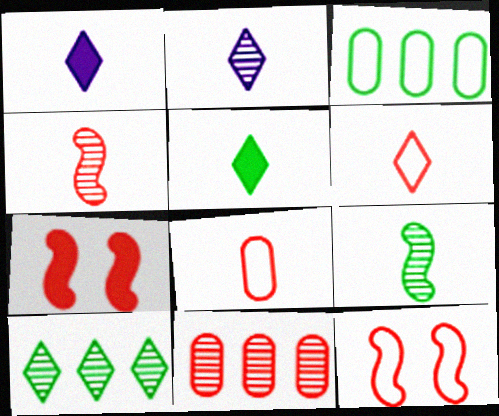[[1, 8, 9], 
[2, 3, 7], 
[2, 5, 6], 
[6, 7, 11]]